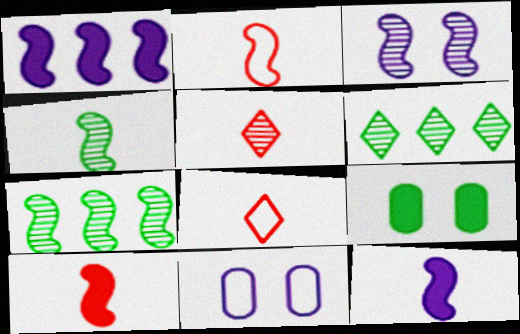[[2, 4, 12], 
[6, 10, 11]]